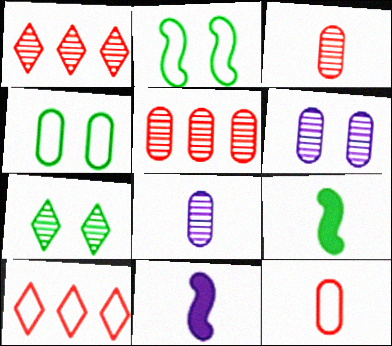[[1, 4, 11], 
[6, 9, 10]]